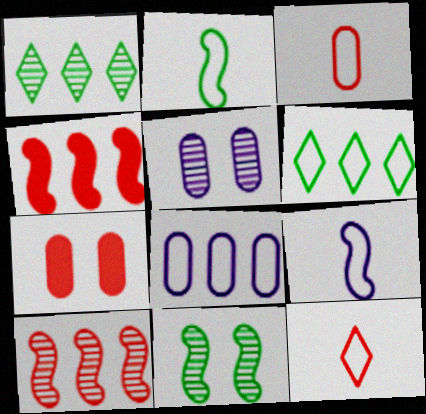[[1, 4, 8], 
[1, 7, 9], 
[4, 9, 11], 
[7, 10, 12]]